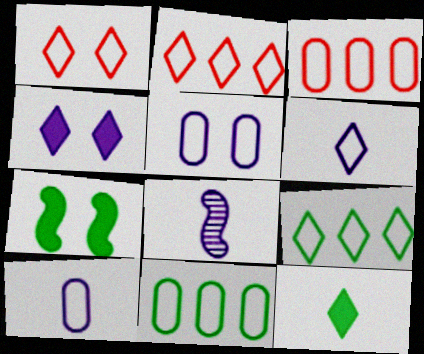[[1, 6, 9]]